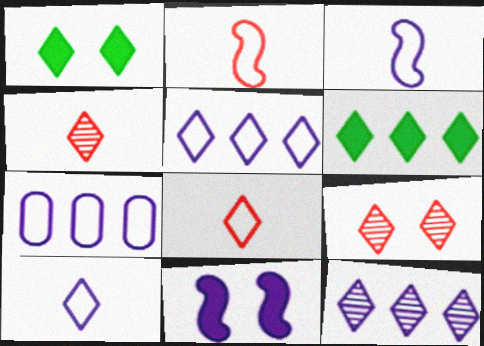[[1, 4, 5], 
[1, 8, 12], 
[6, 9, 10]]